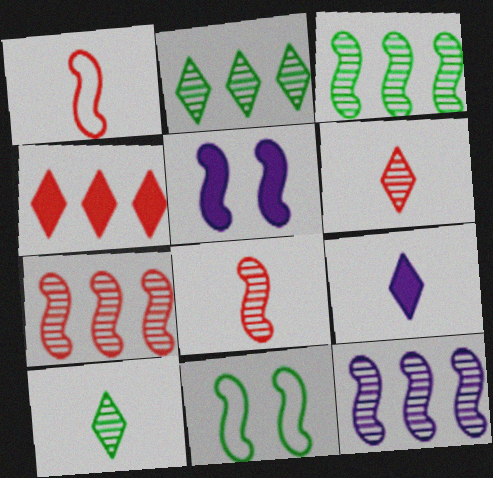[[1, 3, 5], 
[3, 7, 12]]